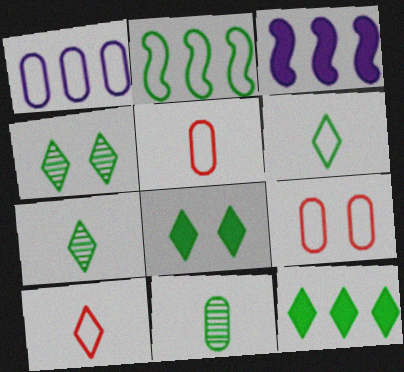[[2, 8, 11], 
[3, 4, 5], 
[3, 7, 9], 
[4, 6, 12]]